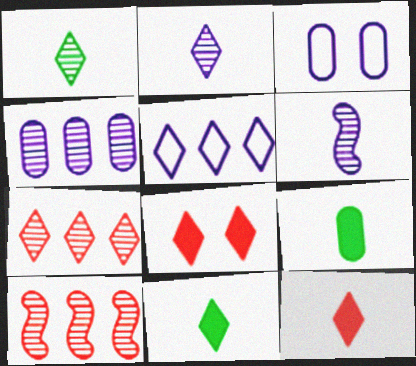[[1, 5, 8], 
[3, 10, 11]]